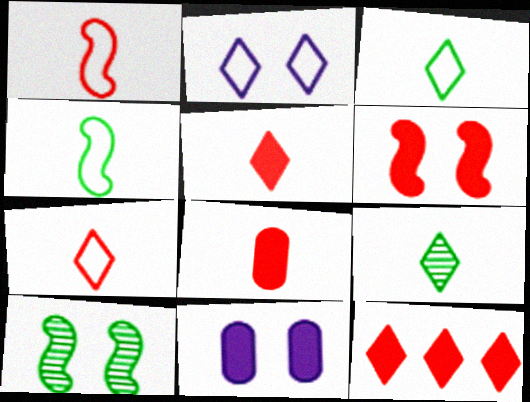[[2, 9, 12], 
[6, 8, 12]]